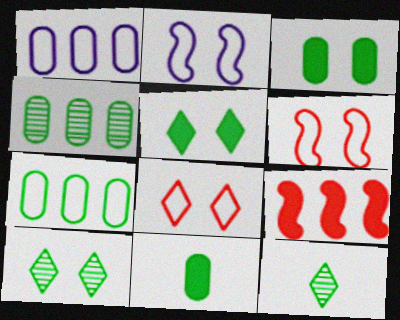[]